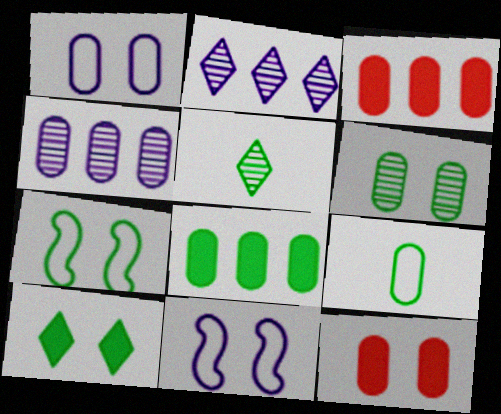[[1, 6, 12], 
[3, 5, 11], 
[4, 9, 12], 
[5, 7, 8], 
[6, 7, 10], 
[6, 8, 9]]